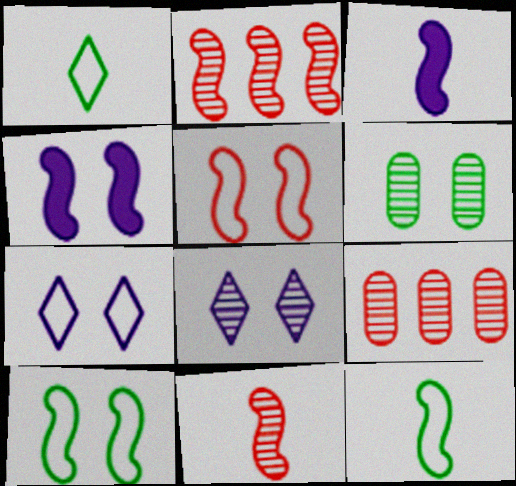[[1, 4, 9], 
[2, 3, 10], 
[2, 4, 12], 
[3, 11, 12]]